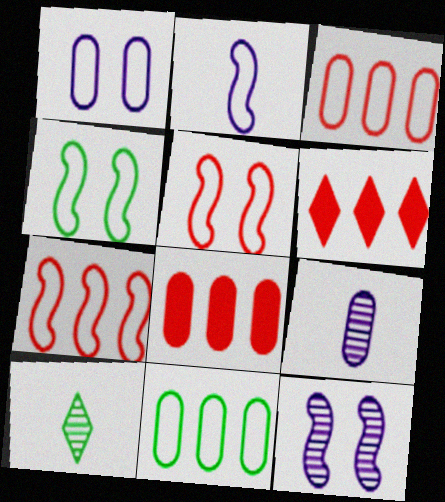[[2, 4, 7], 
[4, 6, 9]]